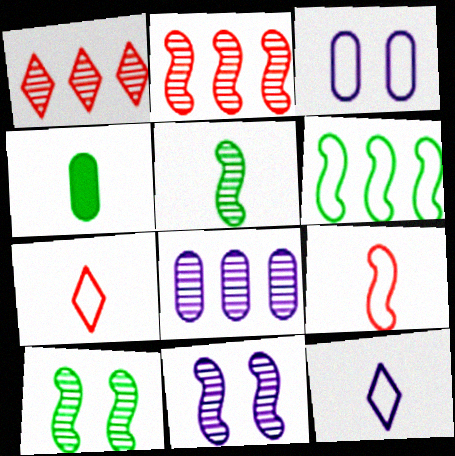[[2, 5, 11], 
[3, 6, 7]]